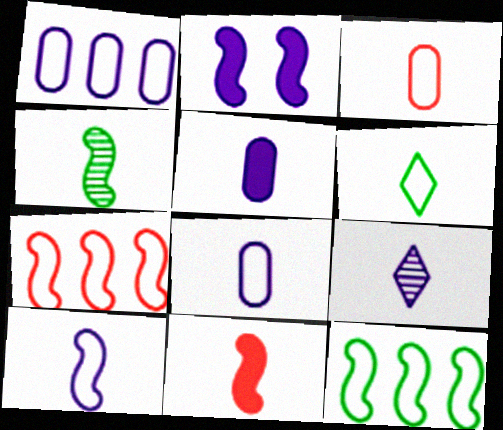[[1, 2, 9], 
[2, 4, 7], 
[3, 6, 10], 
[4, 10, 11], 
[5, 9, 10]]